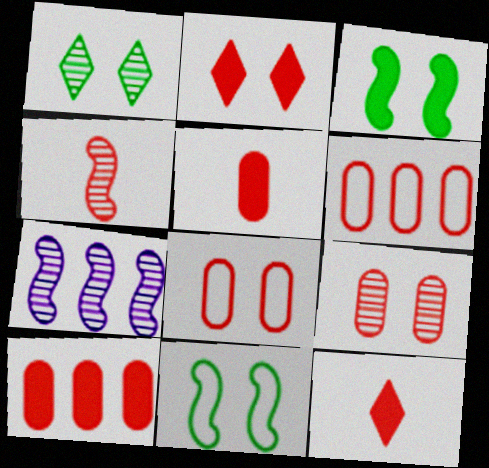[[2, 4, 6], 
[5, 6, 9]]